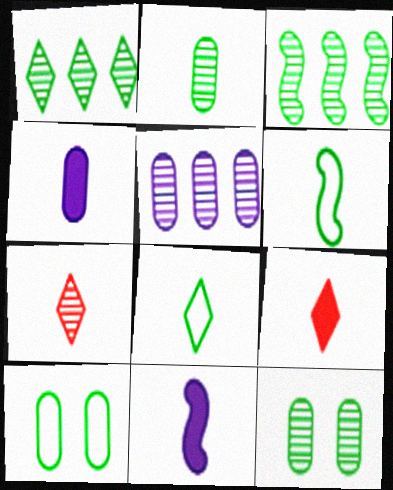[[4, 6, 7]]